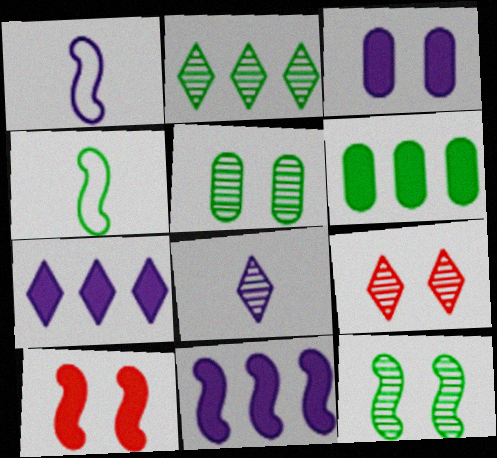[[1, 6, 9], 
[2, 8, 9]]